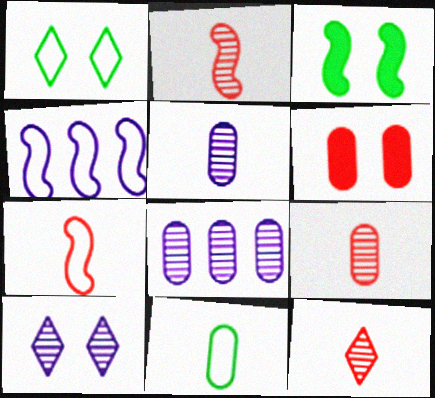[[2, 3, 4], 
[2, 9, 12], 
[6, 8, 11]]